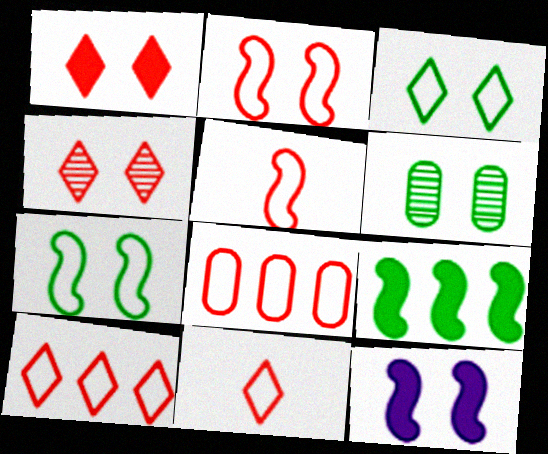[[2, 8, 11]]